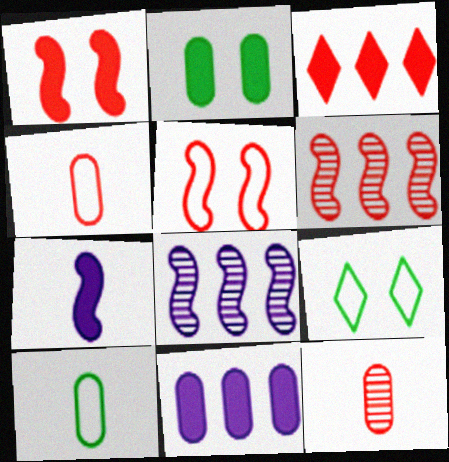[[2, 3, 7], 
[3, 5, 12]]